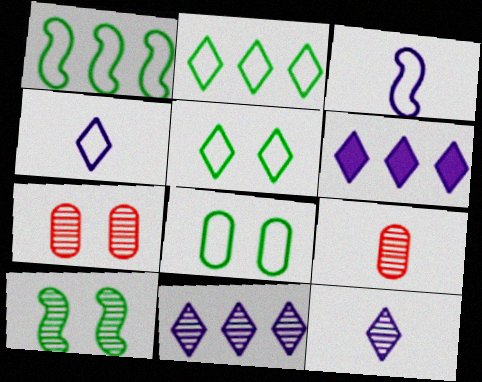[[9, 10, 11]]